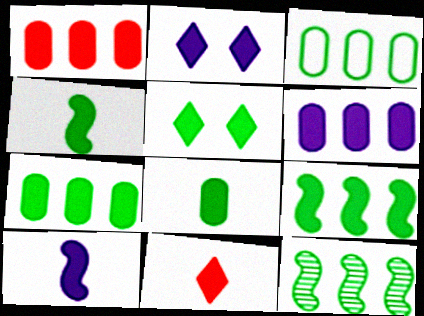[[1, 2, 4], 
[1, 5, 10], 
[1, 6, 7], 
[2, 6, 10], 
[4, 5, 7], 
[5, 8, 9], 
[8, 10, 11]]